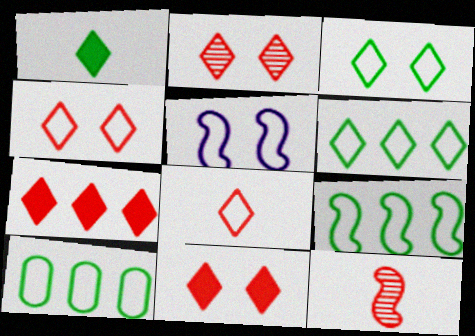[[2, 4, 11], 
[2, 7, 8], 
[5, 8, 10], 
[6, 9, 10]]